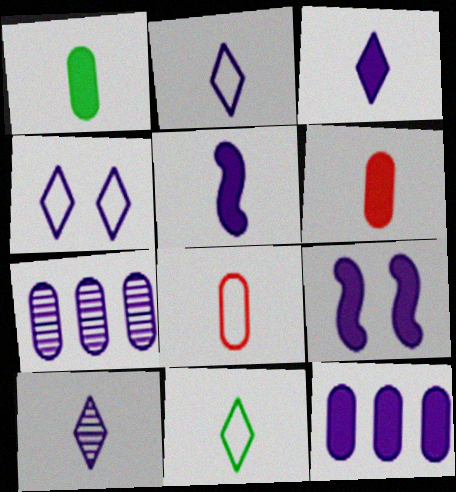[[2, 3, 10], 
[2, 7, 9], 
[3, 9, 12], 
[4, 5, 7]]